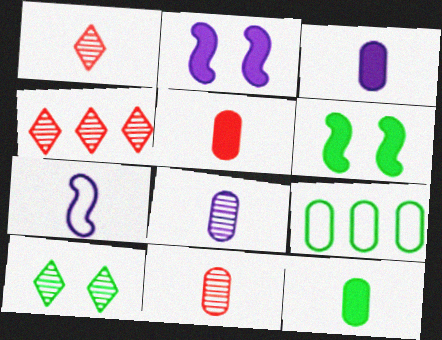[[1, 2, 9], 
[1, 7, 12], 
[3, 5, 12]]